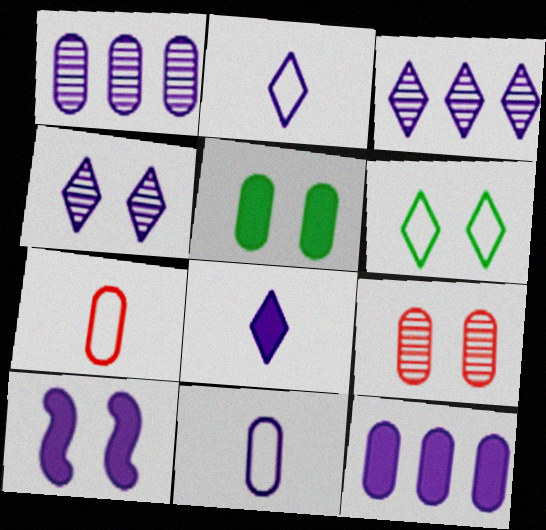[[1, 2, 10], 
[1, 5, 7], 
[3, 10, 11], 
[6, 9, 10], 
[8, 10, 12]]